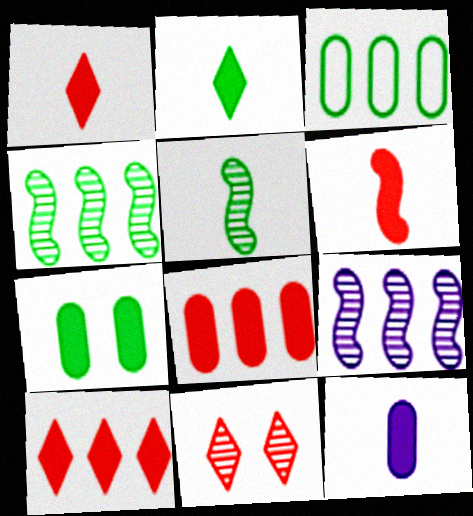[[2, 6, 12], 
[3, 9, 10], 
[7, 8, 12]]